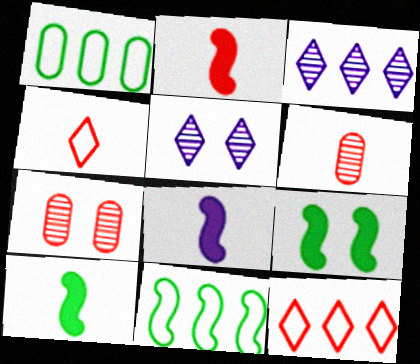[[1, 2, 5], 
[2, 4, 6], 
[2, 7, 12], 
[2, 8, 10]]